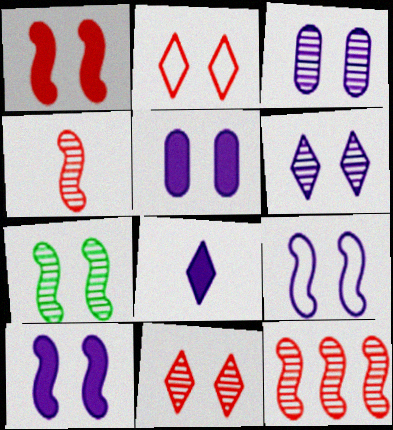[[1, 7, 9], 
[2, 5, 7], 
[3, 7, 11], 
[5, 6, 9]]